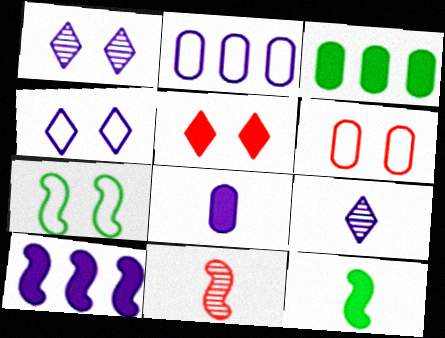[[3, 4, 11], 
[4, 6, 7], 
[7, 10, 11]]